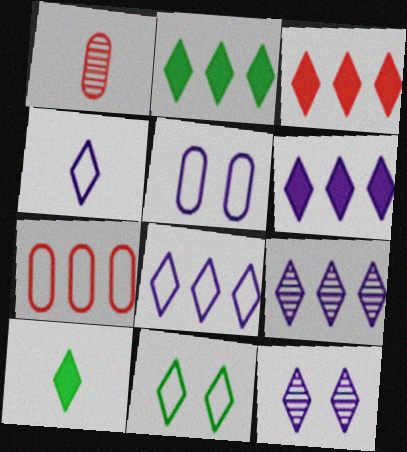[[2, 3, 6], 
[4, 6, 12], 
[6, 8, 9]]